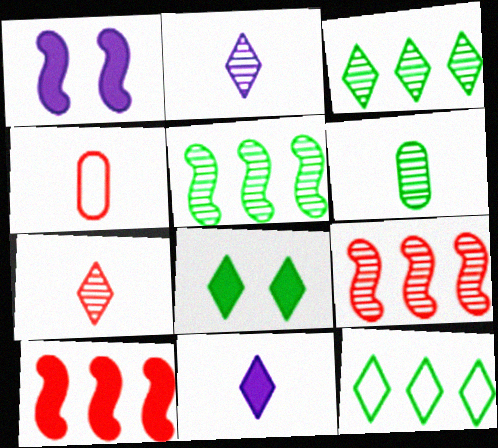[[1, 3, 4]]